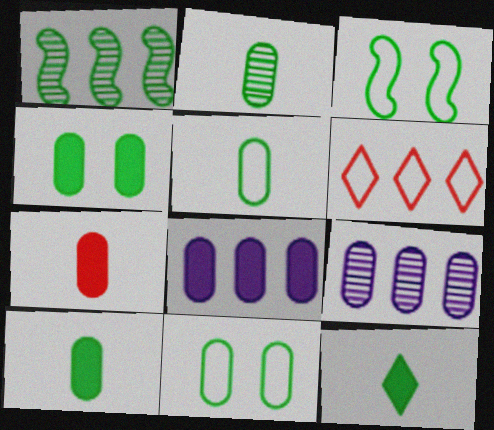[[1, 6, 8], 
[1, 11, 12], 
[2, 5, 10], 
[4, 7, 8], 
[7, 9, 11]]